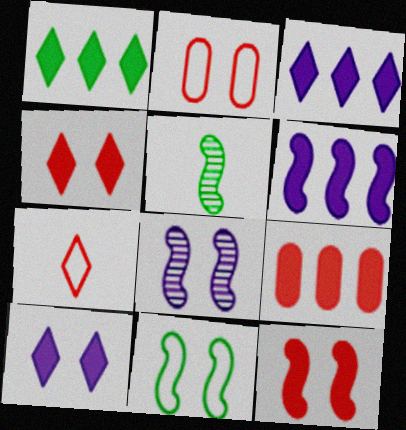[[1, 6, 9], 
[2, 3, 5], 
[8, 11, 12]]